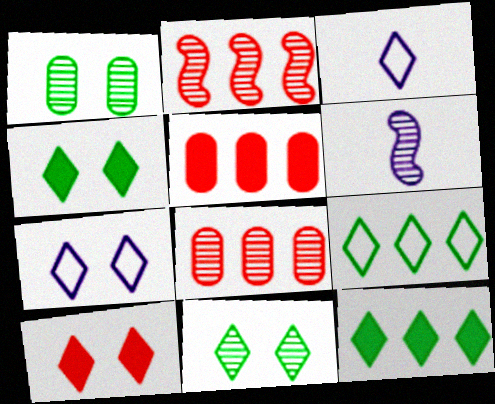[[6, 8, 11], 
[7, 10, 11]]